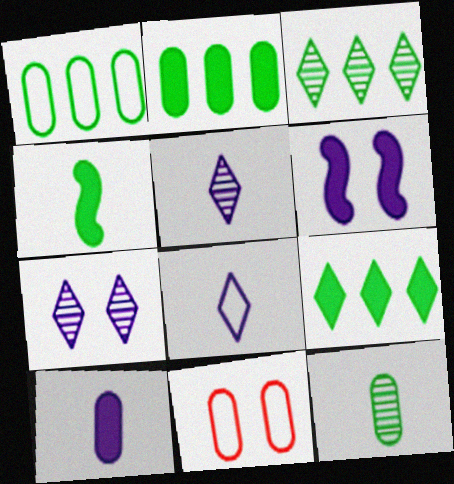[]